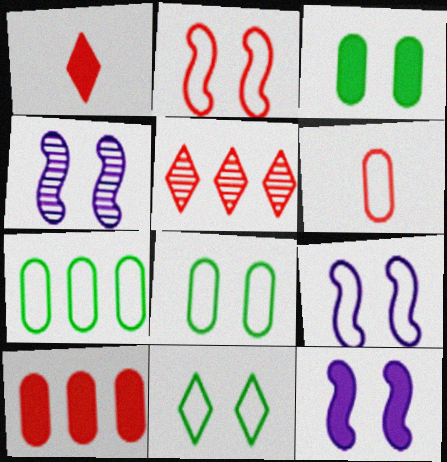[[1, 4, 7], 
[4, 9, 12]]